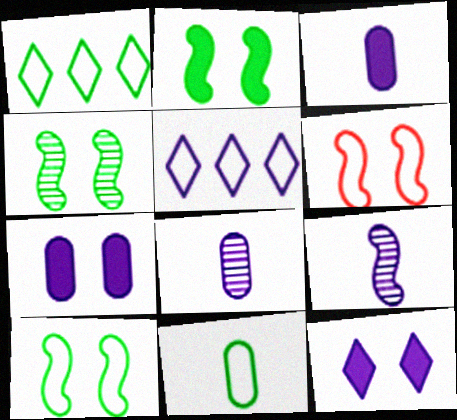[[1, 10, 11], 
[2, 4, 10], 
[5, 6, 11], 
[5, 7, 9]]